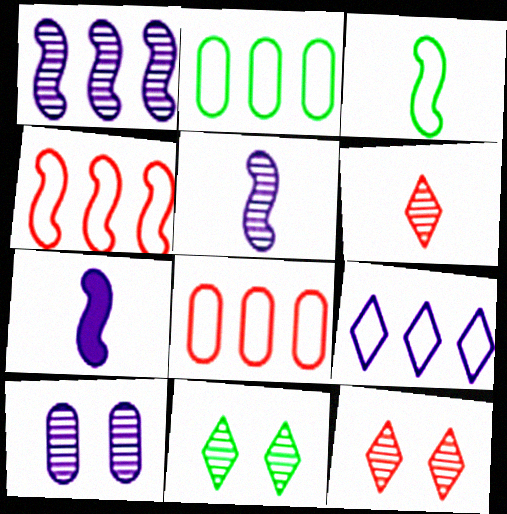[[2, 4, 9], 
[2, 7, 12], 
[7, 8, 11], 
[7, 9, 10]]